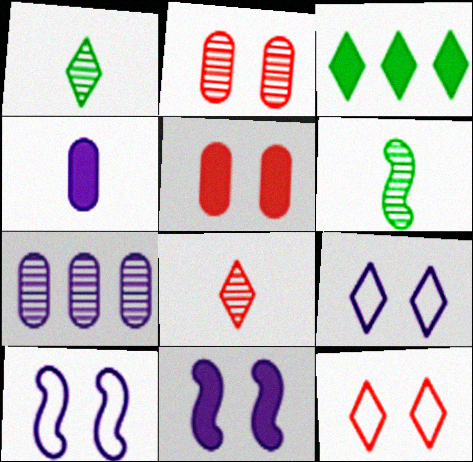[[3, 8, 9]]